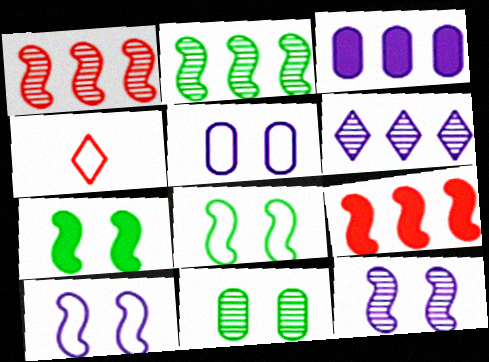[]